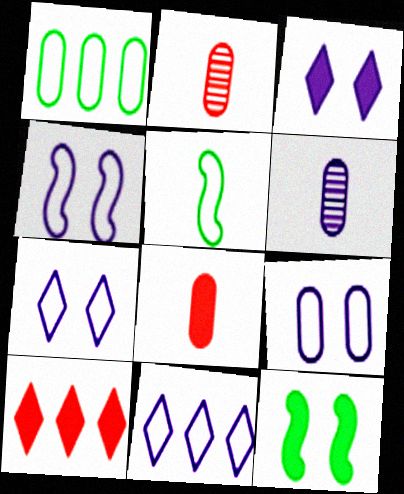[[2, 11, 12], 
[4, 7, 9]]